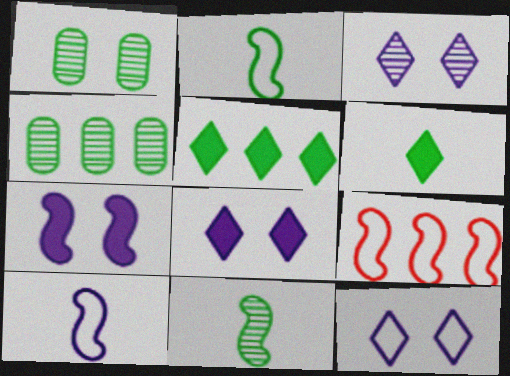[[1, 2, 5], 
[3, 8, 12], 
[7, 9, 11]]